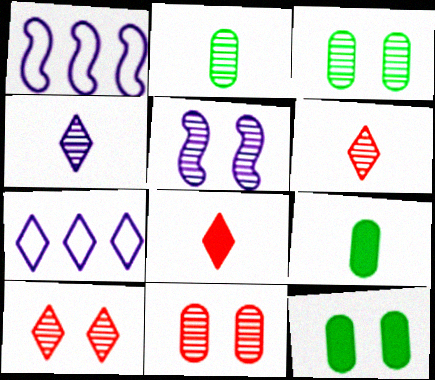[[1, 3, 8], 
[1, 6, 12], 
[1, 9, 10], 
[3, 5, 10]]